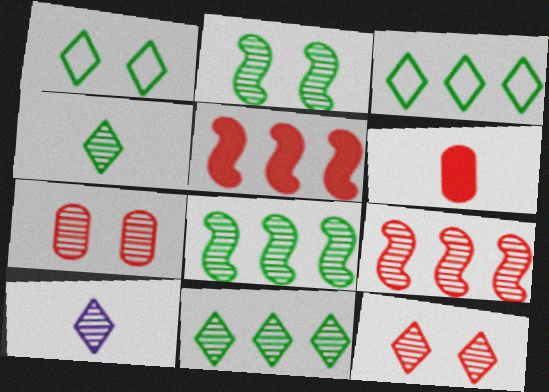[[7, 8, 10], 
[10, 11, 12]]